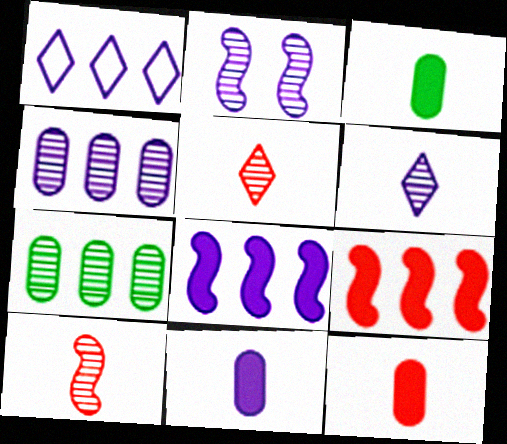[[1, 2, 11], 
[1, 4, 8], 
[1, 7, 9], 
[2, 4, 6], 
[2, 5, 7], 
[3, 11, 12]]